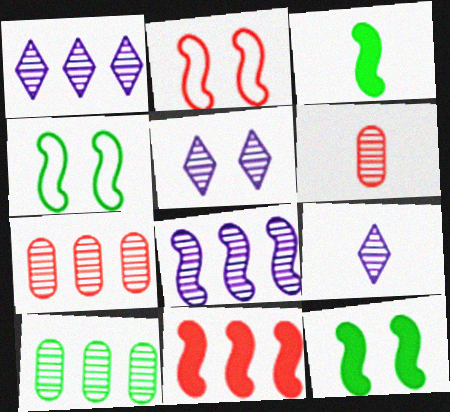[[1, 5, 9], 
[2, 3, 8]]